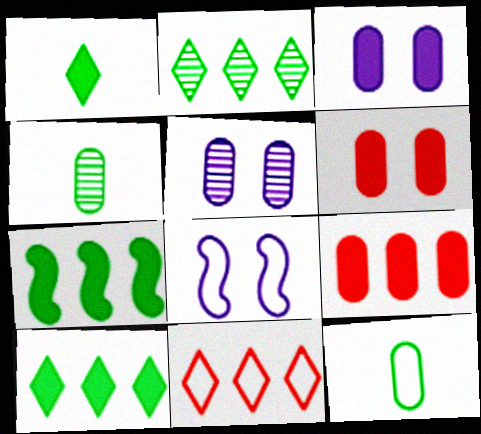[[5, 9, 12], 
[8, 11, 12]]